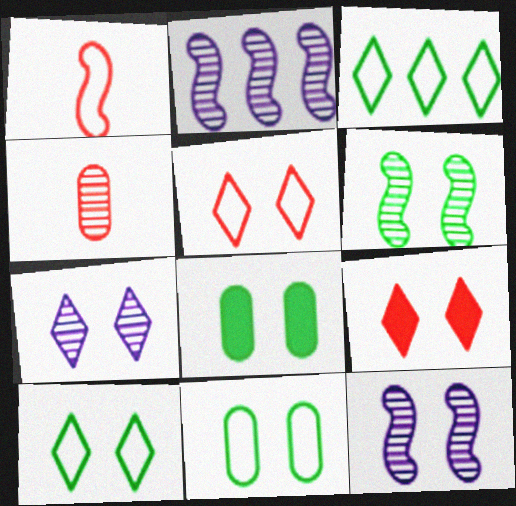[[5, 8, 12], 
[6, 8, 10], 
[7, 9, 10], 
[9, 11, 12]]